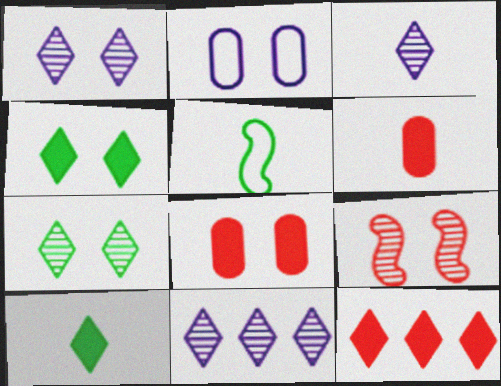[[1, 3, 11], 
[2, 4, 9], 
[3, 5, 6], 
[5, 8, 11]]